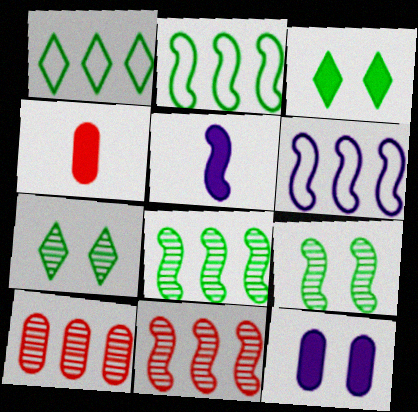[[4, 6, 7]]